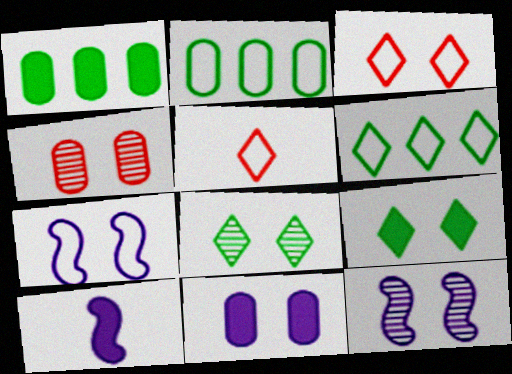[[1, 5, 12], 
[2, 5, 7], 
[4, 6, 10], 
[4, 7, 9], 
[4, 8, 12]]